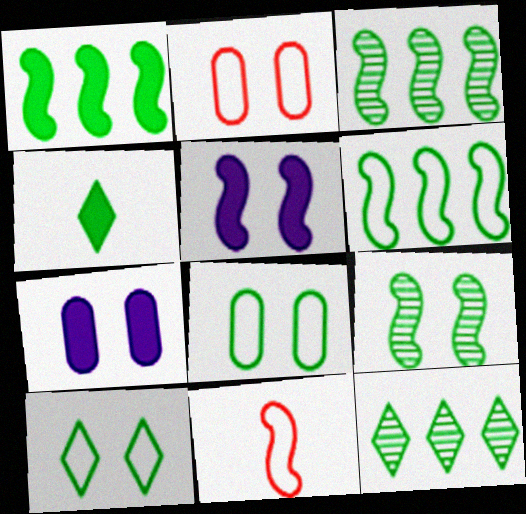[[1, 3, 6], 
[3, 4, 8], 
[3, 5, 11], 
[4, 10, 12], 
[7, 11, 12]]